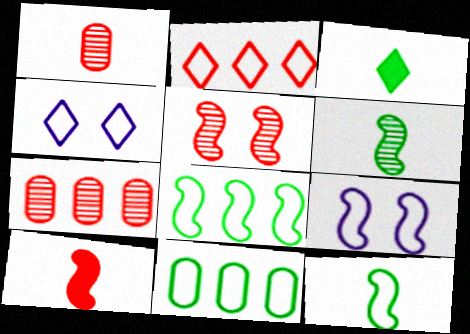[[3, 7, 9]]